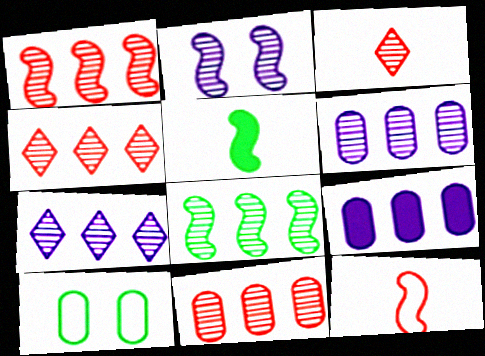[[1, 4, 11], 
[4, 6, 8], 
[7, 8, 11]]